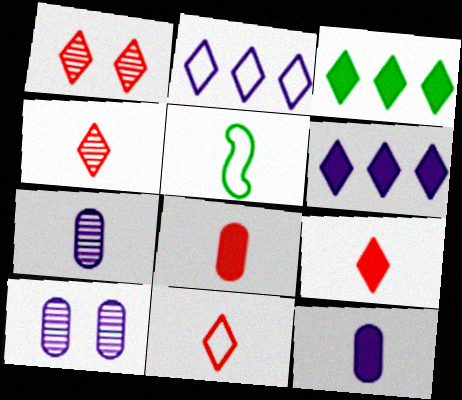[[4, 5, 12], 
[4, 9, 11], 
[5, 7, 9]]